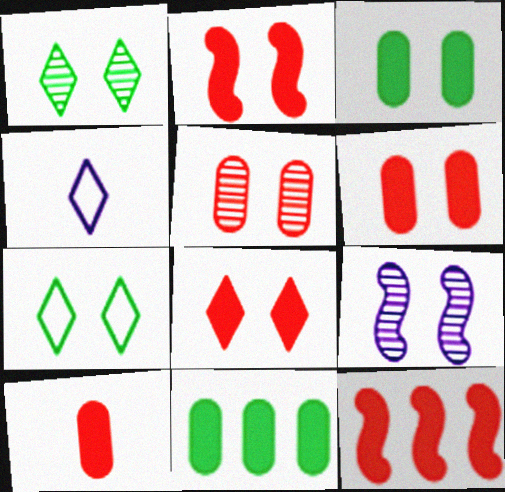[[1, 5, 9], 
[2, 6, 8], 
[6, 7, 9], 
[8, 10, 12]]